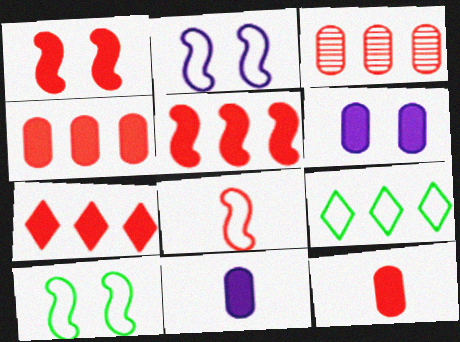[[1, 7, 12], 
[4, 5, 7]]